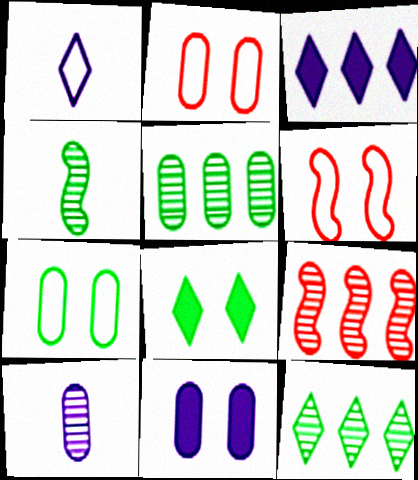[[2, 3, 4]]